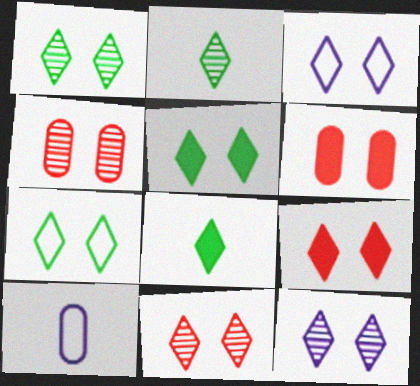[[1, 3, 9], 
[1, 5, 7], 
[1, 11, 12], 
[3, 5, 11], 
[7, 9, 12]]